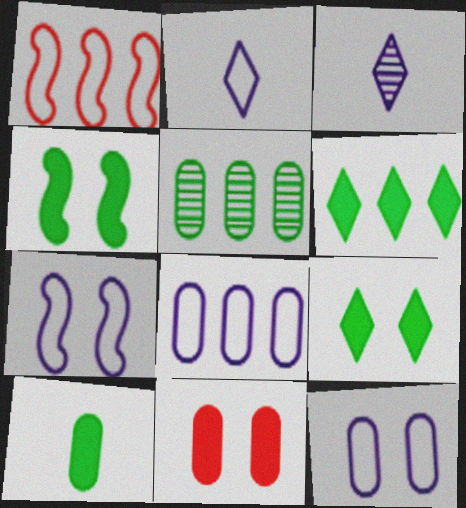[[2, 7, 8], 
[4, 6, 10]]